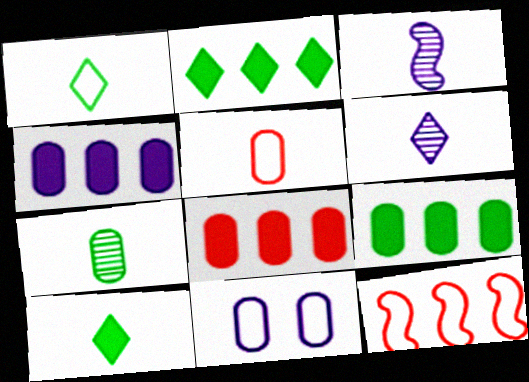[[1, 11, 12], 
[3, 5, 10], 
[4, 8, 9], 
[7, 8, 11]]